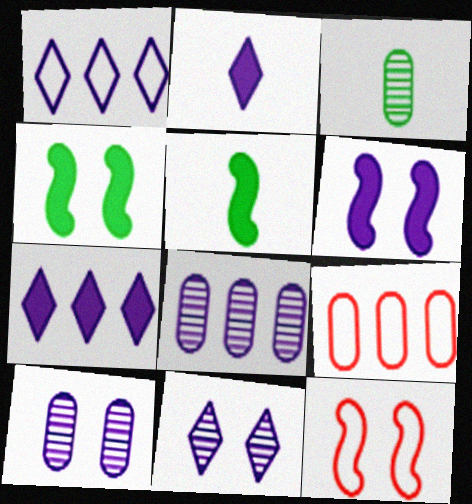[[1, 2, 11], 
[3, 7, 12], 
[5, 9, 11]]